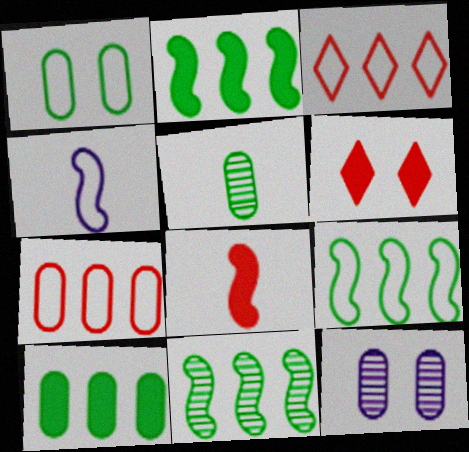[[1, 3, 4], 
[1, 5, 10], 
[2, 9, 11]]